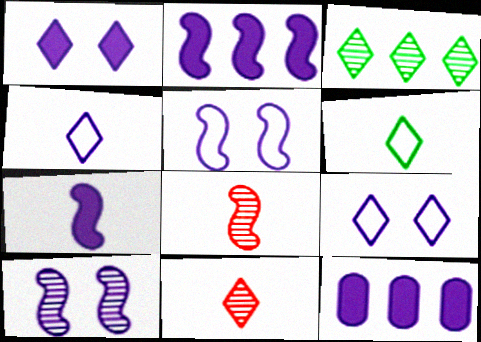[[1, 7, 12], 
[4, 10, 12]]